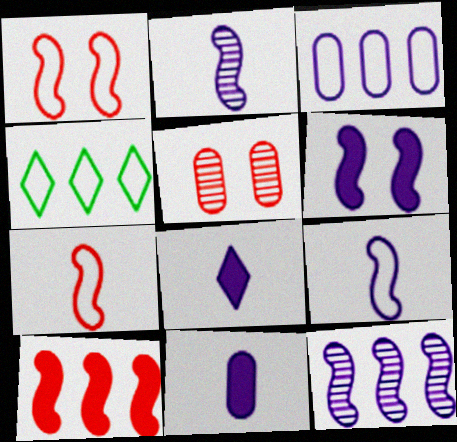[[6, 9, 12]]